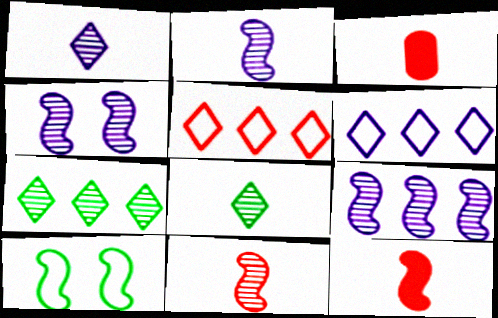[[2, 4, 9], 
[9, 10, 12]]